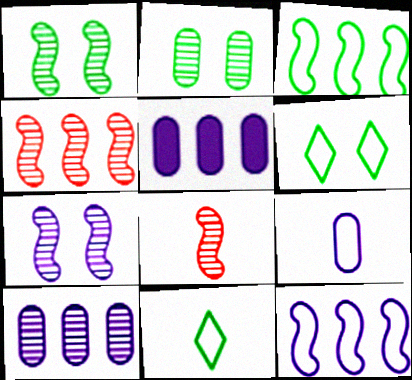[[5, 6, 8]]